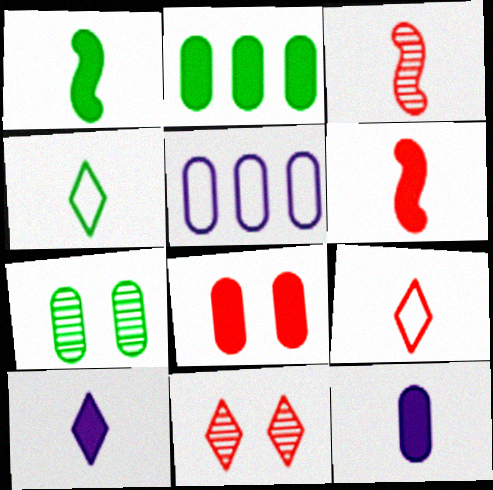[[1, 5, 11], 
[2, 8, 12], 
[3, 4, 12]]